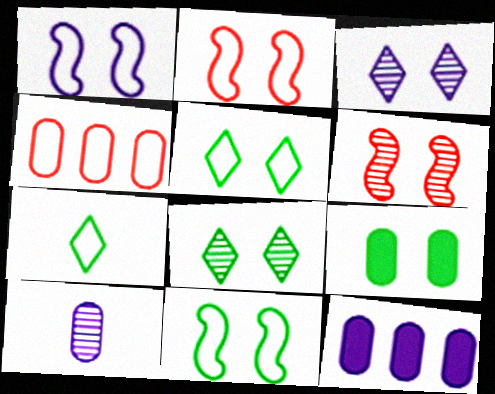[[1, 2, 11], 
[1, 4, 7], 
[2, 3, 9], 
[4, 9, 10], 
[6, 7, 12], 
[8, 9, 11]]